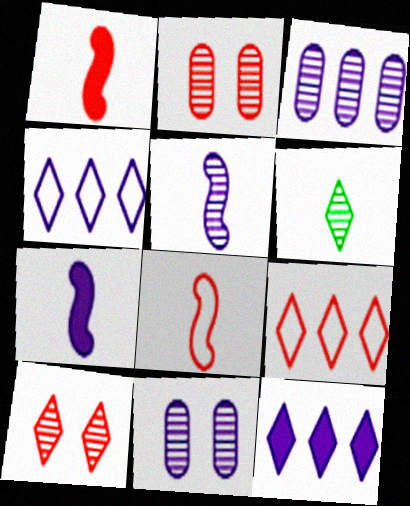[[1, 2, 9], 
[4, 7, 11]]